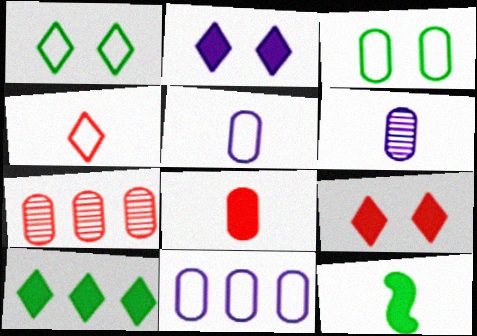[[4, 6, 12]]